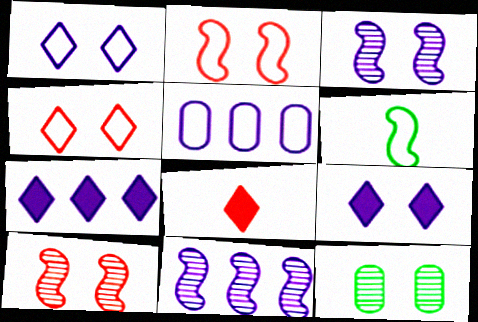[[2, 9, 12], 
[4, 5, 6], 
[5, 7, 11]]